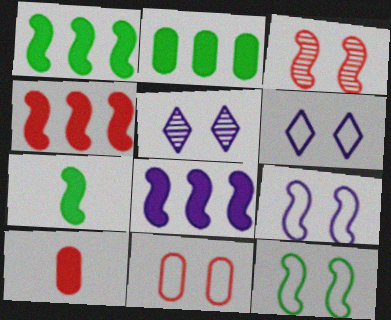[[1, 4, 8], 
[6, 11, 12]]